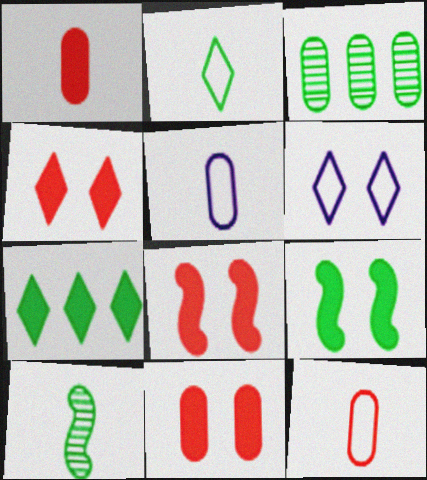[[2, 3, 9], 
[3, 5, 11], 
[4, 8, 11]]